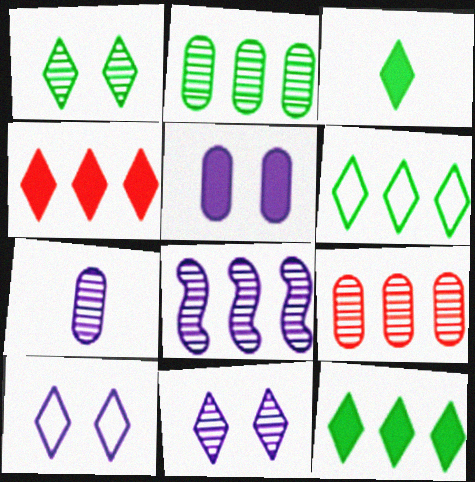[[1, 3, 6], 
[7, 8, 11]]